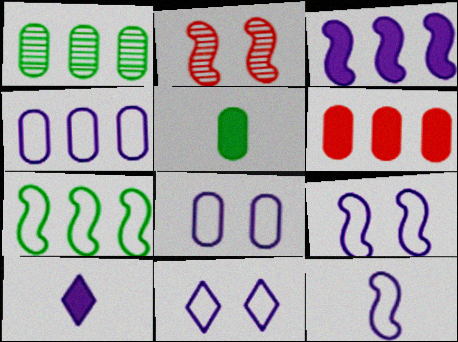[[1, 4, 6], 
[4, 11, 12], 
[8, 9, 11]]